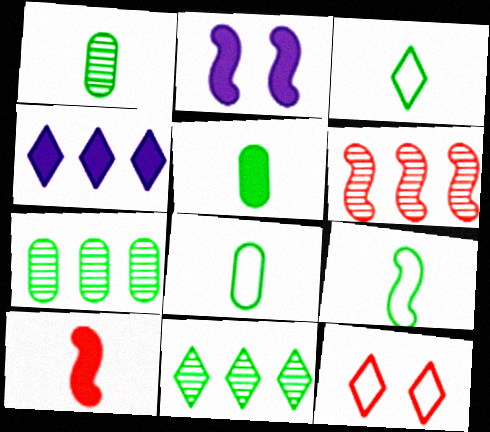[[1, 5, 8], 
[2, 6, 9], 
[3, 8, 9]]